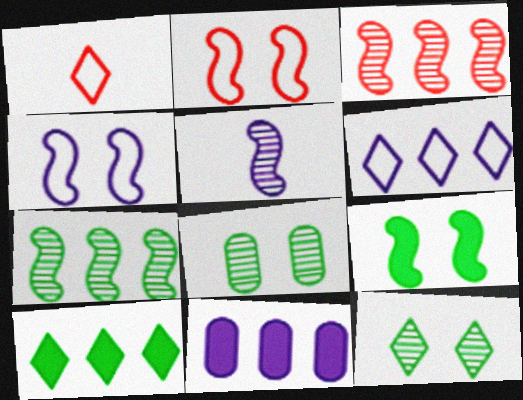[]